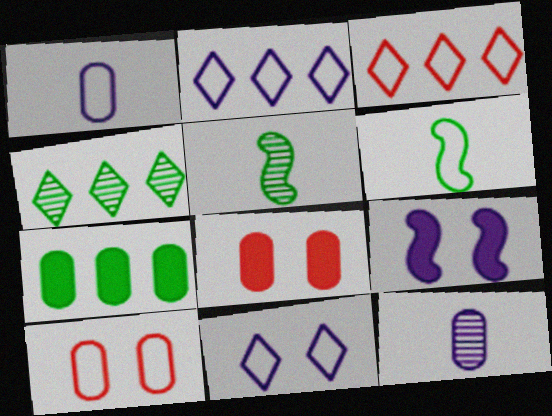[[2, 5, 8], 
[2, 6, 10], 
[2, 9, 12], 
[7, 10, 12]]